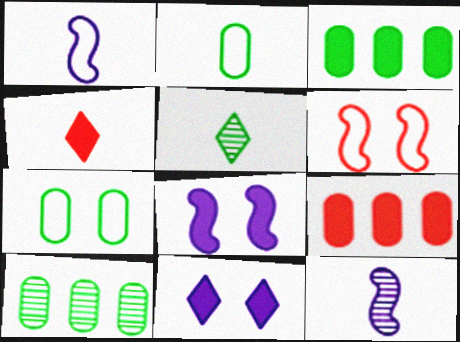[[2, 4, 12], 
[3, 4, 8]]